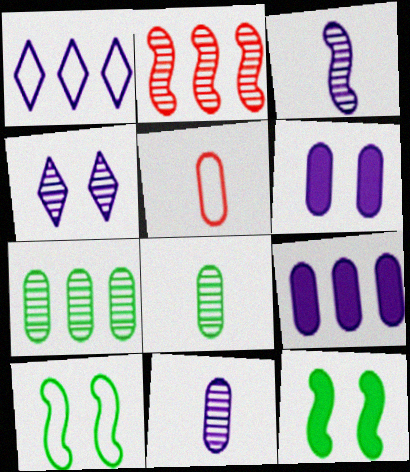[[1, 3, 6], 
[1, 5, 10], 
[2, 4, 8], 
[5, 6, 7]]